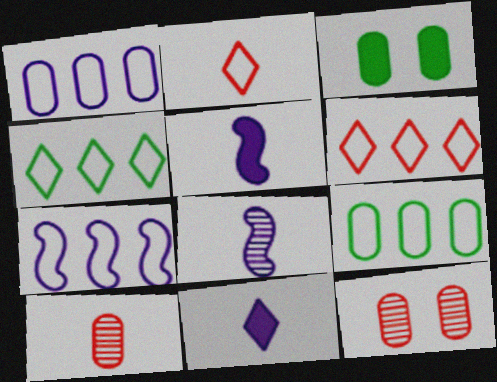[[1, 3, 10], 
[3, 6, 8], 
[4, 5, 12], 
[6, 7, 9]]